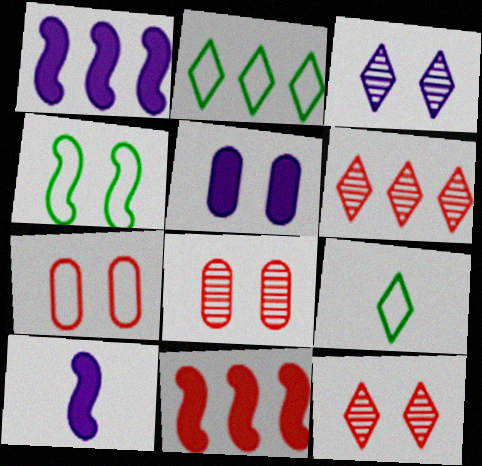[[1, 8, 9], 
[2, 8, 10], 
[4, 5, 12]]